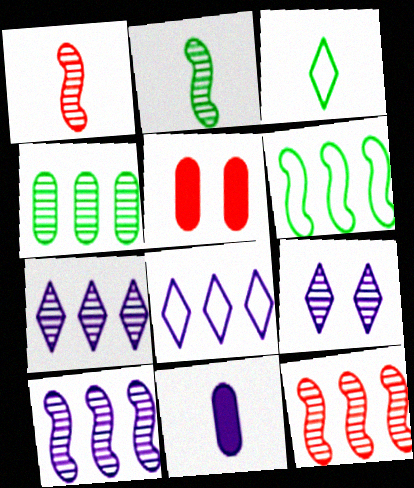[[1, 3, 11], 
[1, 4, 9], 
[2, 5, 8], 
[3, 5, 10], 
[4, 7, 12]]